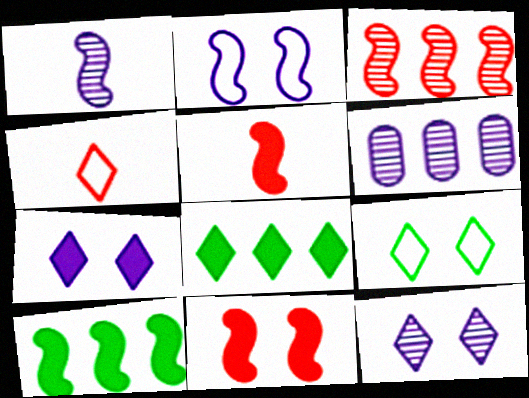[[1, 6, 12], 
[4, 8, 12], 
[5, 6, 9]]